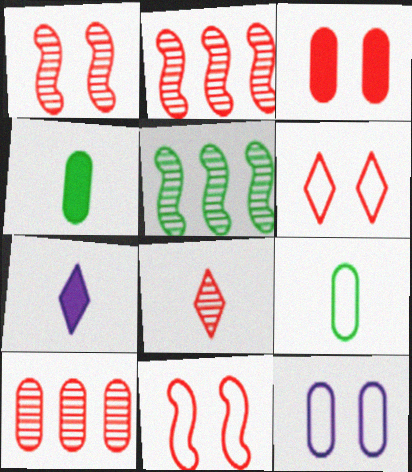[[1, 3, 6], 
[1, 8, 10], 
[4, 10, 12]]